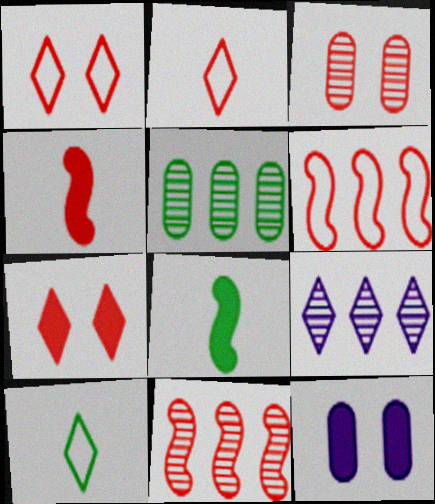[[5, 9, 11], 
[7, 9, 10], 
[10, 11, 12]]